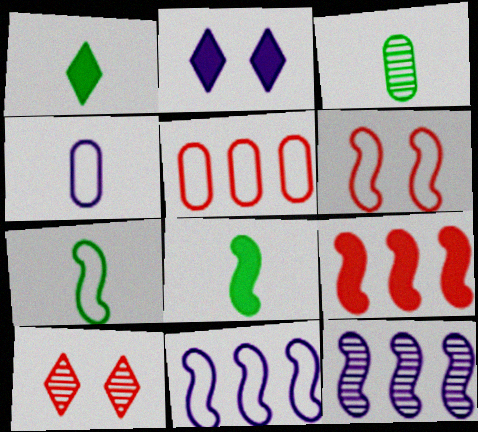[[1, 3, 7], 
[2, 4, 12], 
[3, 10, 12], 
[6, 7, 11], 
[6, 8, 12]]